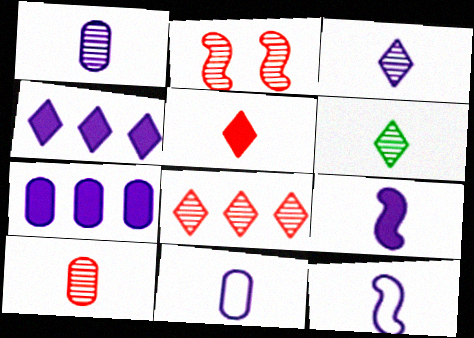[[2, 8, 10], 
[3, 9, 11]]